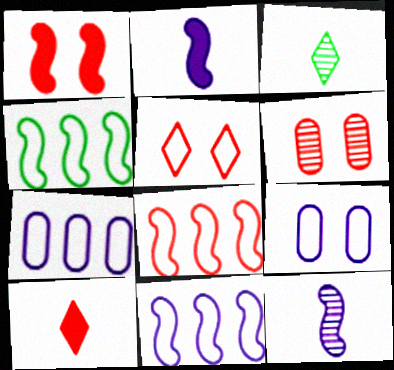[[1, 3, 7], 
[1, 4, 12], 
[1, 5, 6], 
[4, 8, 11], 
[6, 8, 10]]